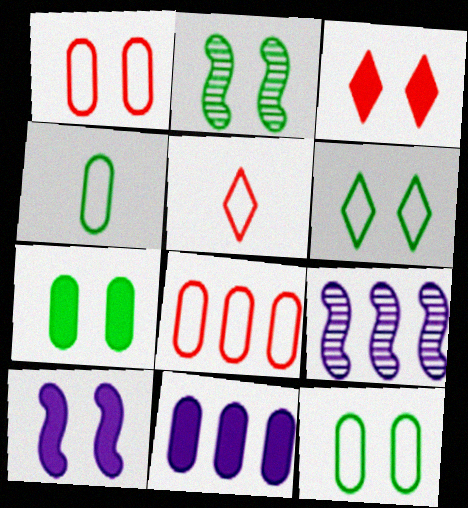[[2, 5, 11], 
[2, 6, 7], 
[3, 4, 9], 
[3, 7, 10], 
[5, 7, 9]]